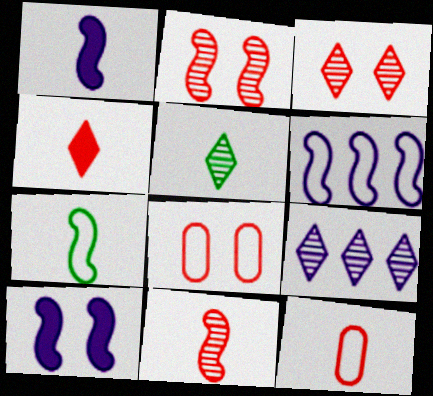[[1, 5, 12], 
[1, 7, 11], 
[3, 5, 9], 
[4, 11, 12]]